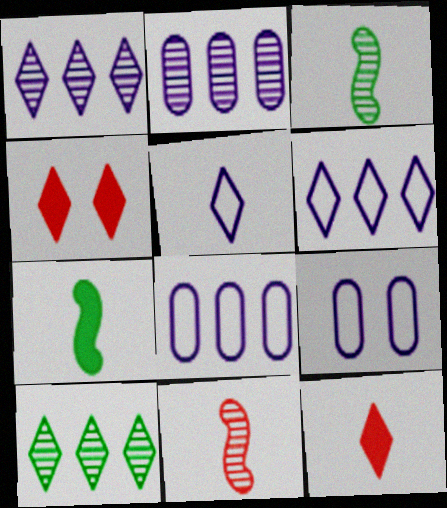[[3, 4, 8], 
[4, 5, 10]]